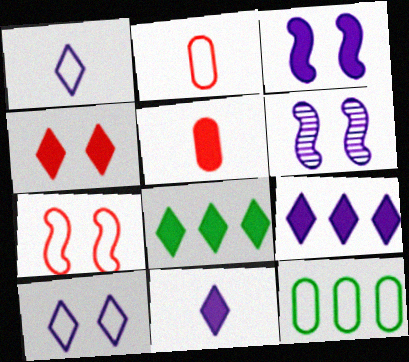[[1, 7, 12], 
[2, 6, 8], 
[3, 5, 8], 
[4, 8, 11]]